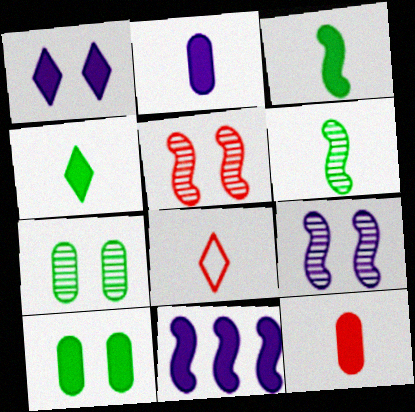[[1, 2, 11], 
[2, 6, 8], 
[7, 8, 11]]